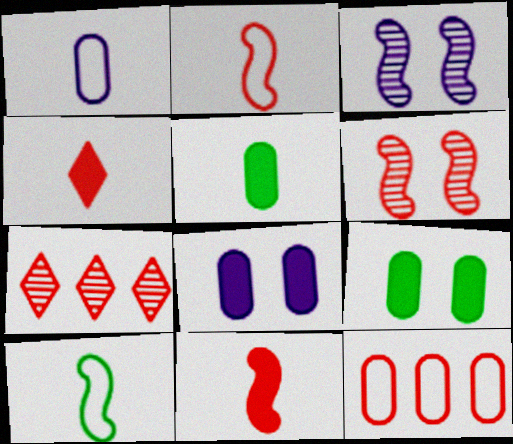[[4, 6, 12], 
[7, 8, 10]]